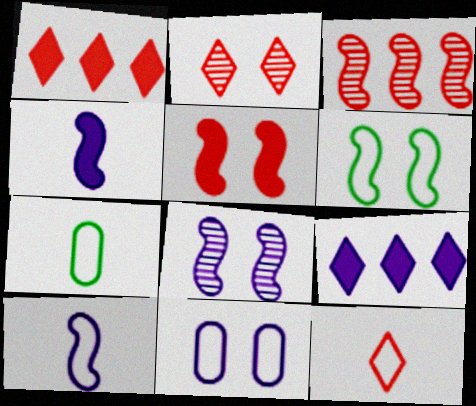[[1, 2, 12], 
[1, 7, 8], 
[3, 4, 6], 
[5, 6, 8], 
[7, 10, 12]]